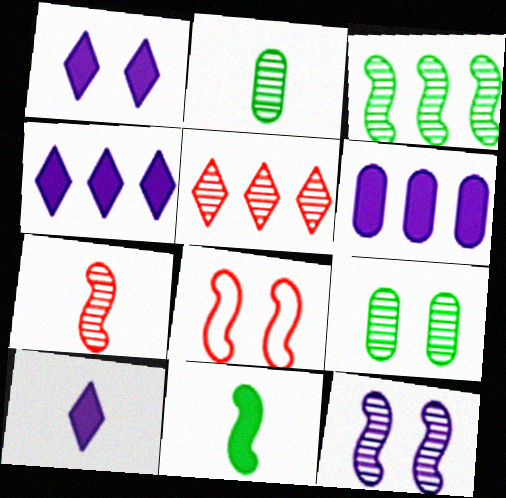[[1, 4, 10], 
[1, 8, 9], 
[2, 4, 8], 
[2, 5, 12], 
[3, 7, 12]]